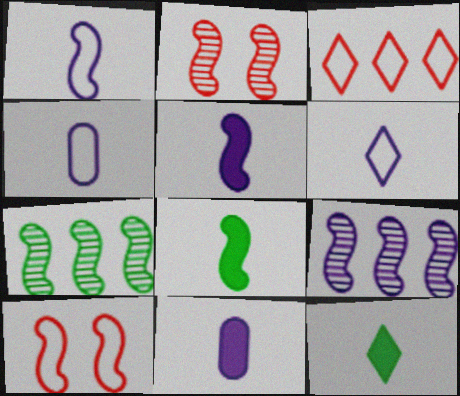[[1, 4, 6], 
[5, 7, 10], 
[8, 9, 10]]